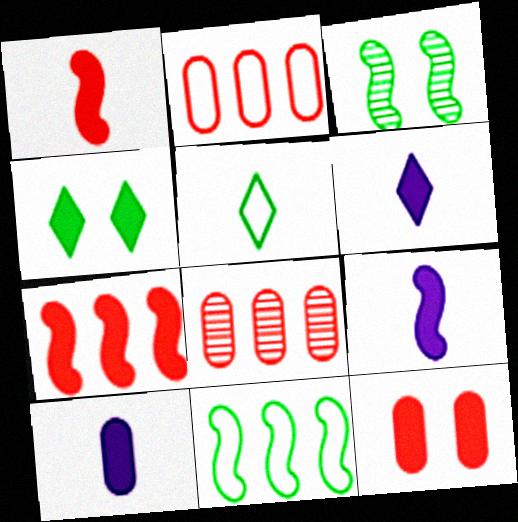[[2, 3, 6], 
[4, 7, 10], 
[6, 9, 10]]